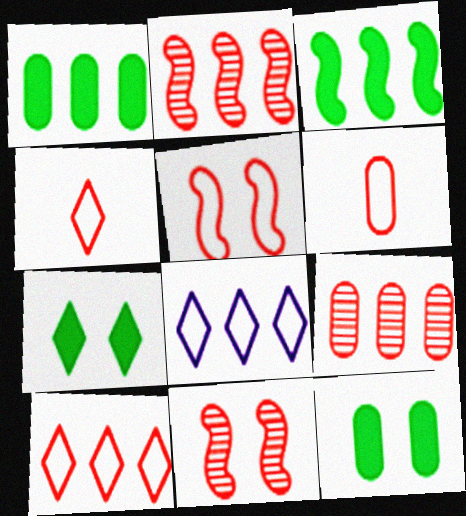[[1, 2, 8], 
[3, 8, 9], 
[5, 6, 10]]